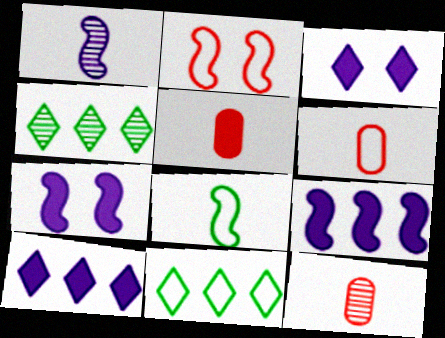[[4, 6, 7], 
[5, 6, 12], 
[7, 11, 12]]